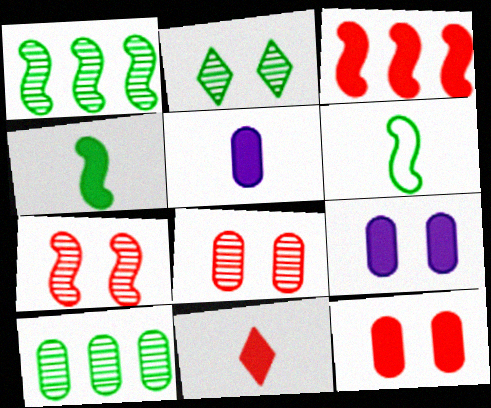[[3, 11, 12], 
[4, 5, 11]]